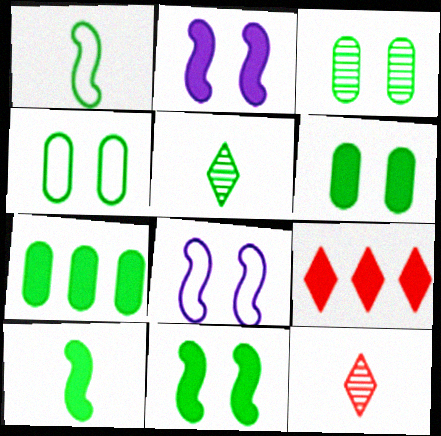[[3, 4, 6], 
[7, 8, 12]]